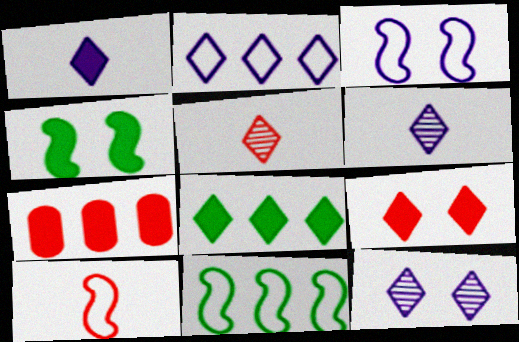[[1, 2, 12], 
[1, 4, 7], 
[1, 8, 9], 
[3, 10, 11]]